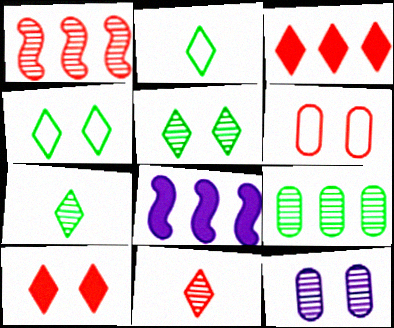[[1, 7, 12], 
[6, 7, 8]]